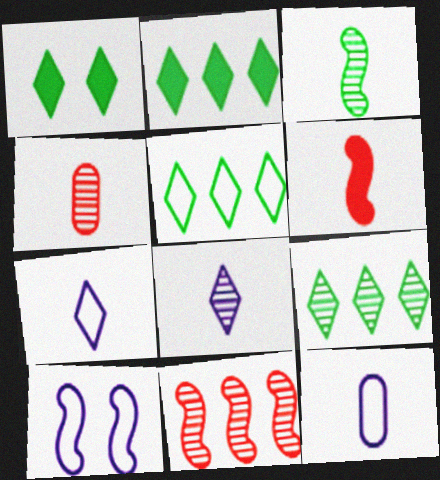[[1, 11, 12], 
[2, 4, 10], 
[2, 5, 9], 
[3, 4, 8]]